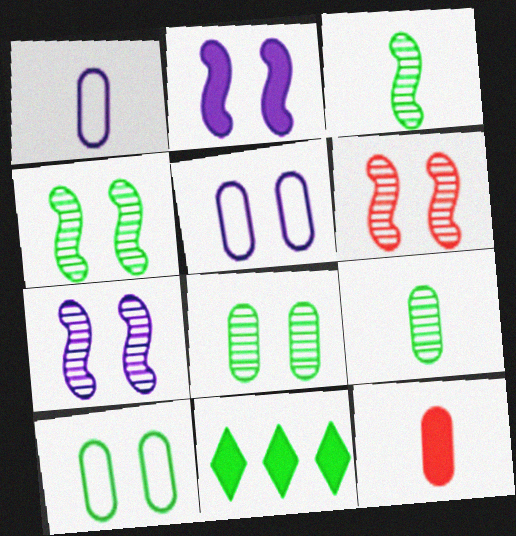[[1, 6, 11], 
[1, 9, 12], 
[2, 11, 12], 
[3, 10, 11], 
[4, 6, 7]]